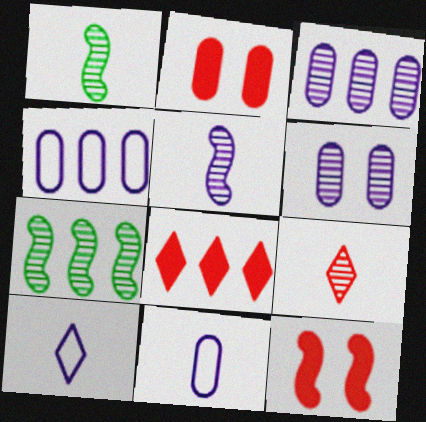[[2, 7, 10], 
[4, 7, 8], 
[6, 7, 9]]